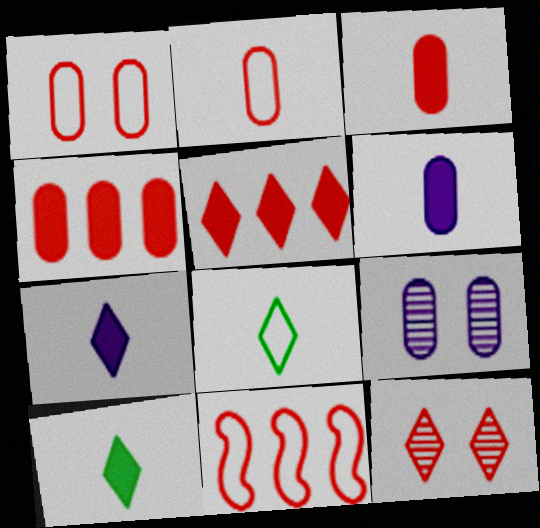[[3, 11, 12], 
[9, 10, 11]]